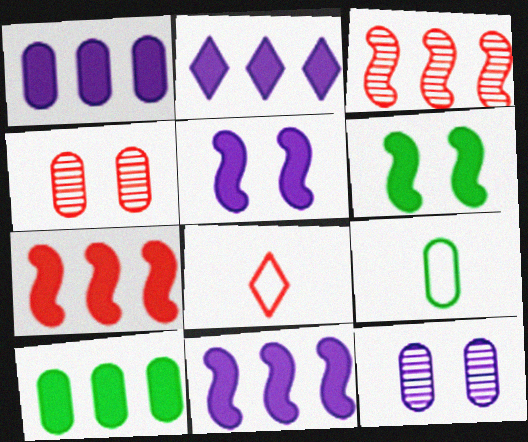[[1, 2, 11], 
[1, 4, 9], 
[2, 7, 10], 
[4, 7, 8]]